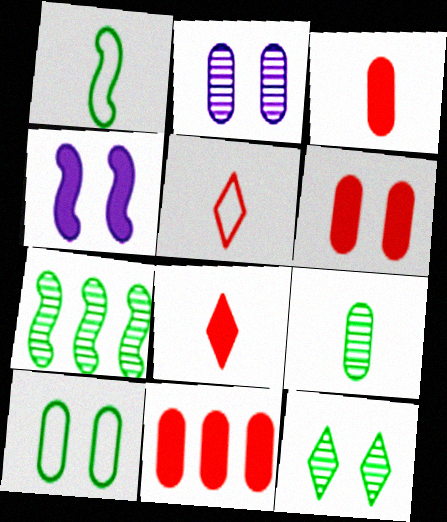[[2, 6, 10], 
[3, 6, 11], 
[7, 9, 12]]